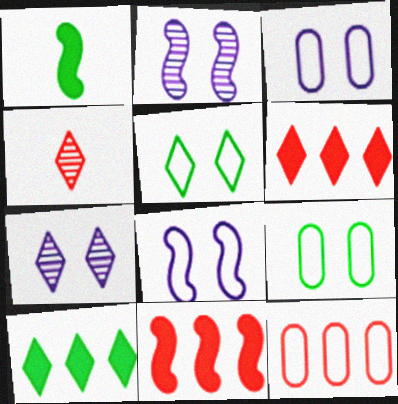[[1, 7, 12]]